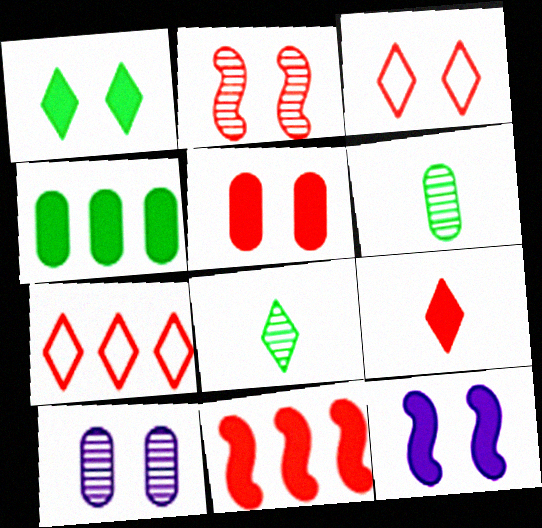[[1, 5, 12], 
[2, 3, 5], 
[4, 9, 12], 
[5, 9, 11], 
[6, 7, 12]]